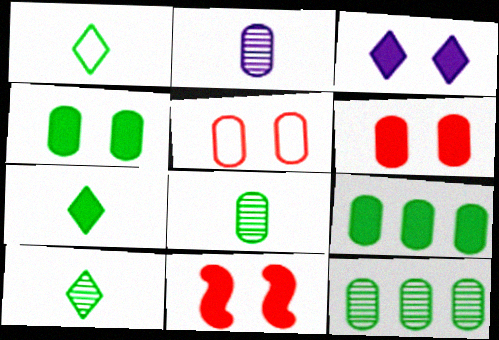[[1, 7, 10], 
[2, 5, 9], 
[3, 4, 11]]